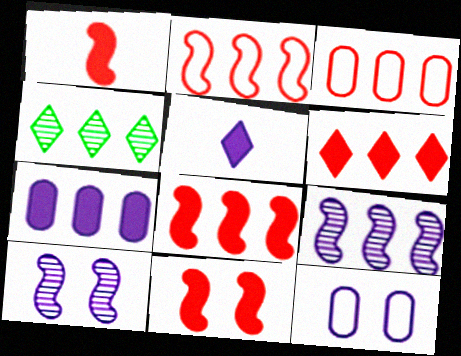[[1, 4, 12], 
[1, 8, 11], 
[2, 4, 7], 
[5, 9, 12]]